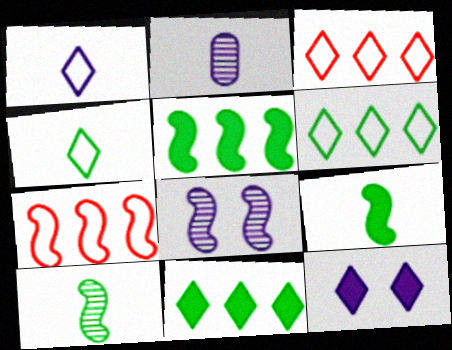[[7, 8, 9]]